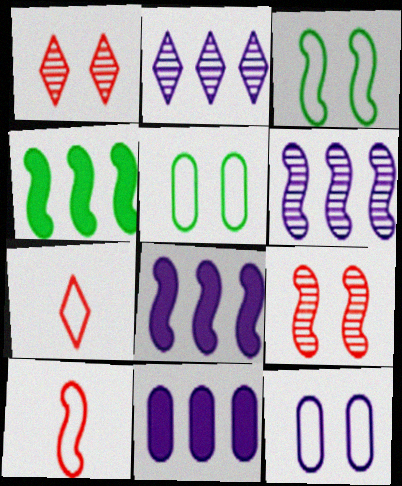[]